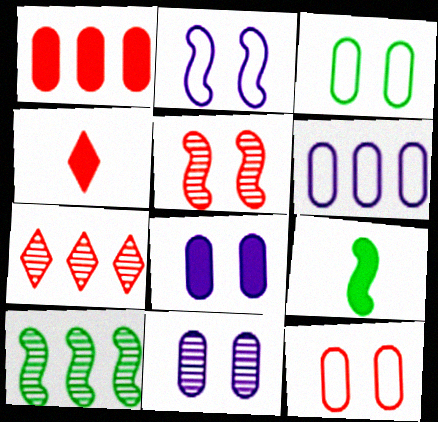[]